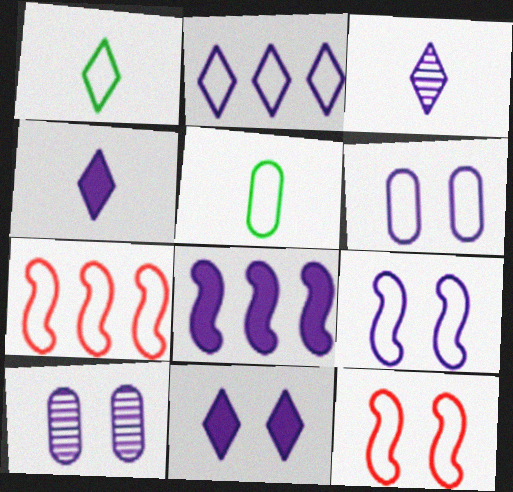[[1, 6, 7], 
[2, 3, 11], 
[2, 5, 12], 
[3, 6, 8], 
[9, 10, 11]]